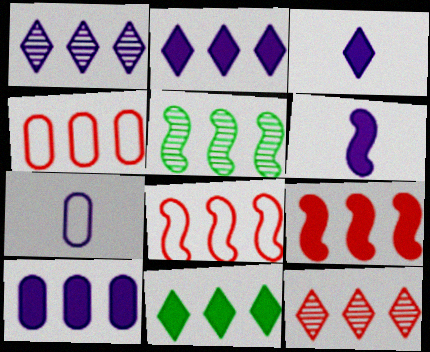[[2, 4, 5], 
[4, 9, 12], 
[9, 10, 11]]